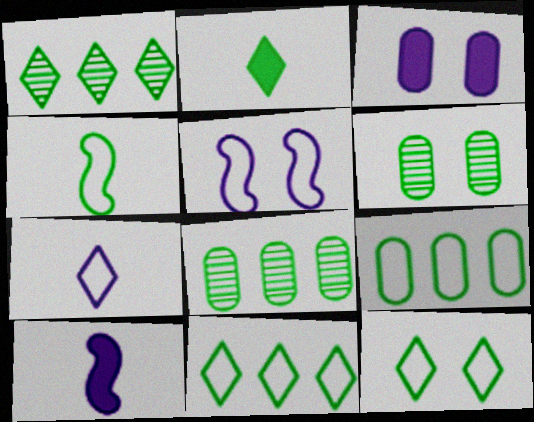[[1, 2, 12], 
[4, 9, 12]]